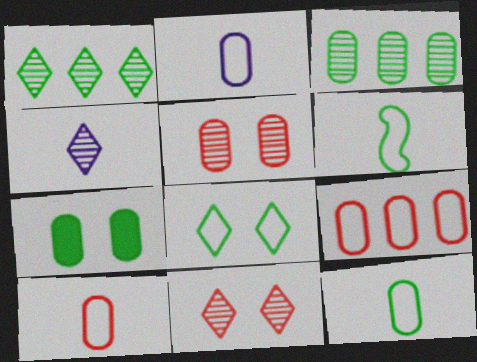[[1, 4, 11], 
[1, 6, 7], 
[2, 10, 12], 
[3, 7, 12]]